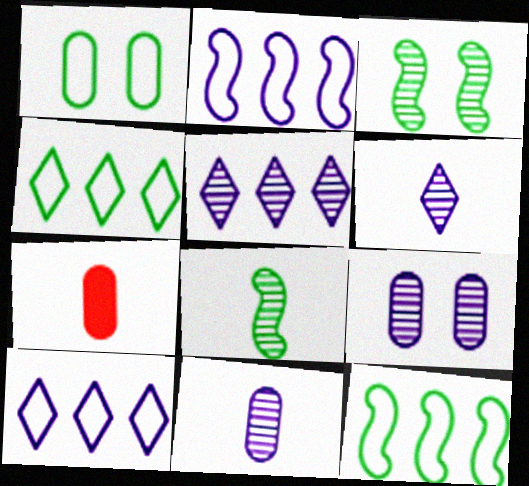[[3, 7, 10]]